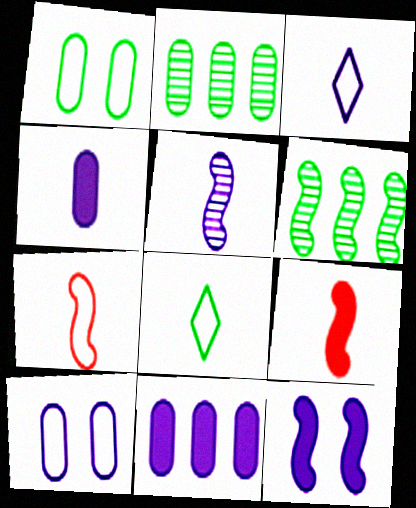[[3, 4, 5], 
[6, 7, 12]]